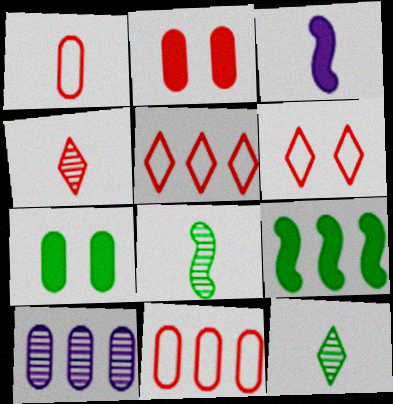[[1, 3, 12], 
[1, 7, 10], 
[5, 9, 10]]